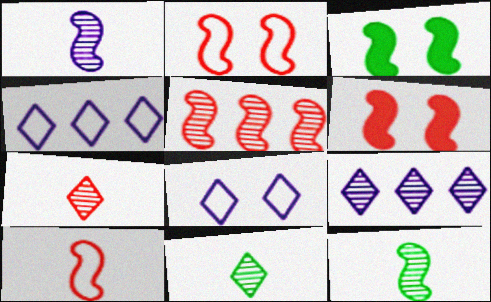[[5, 6, 10]]